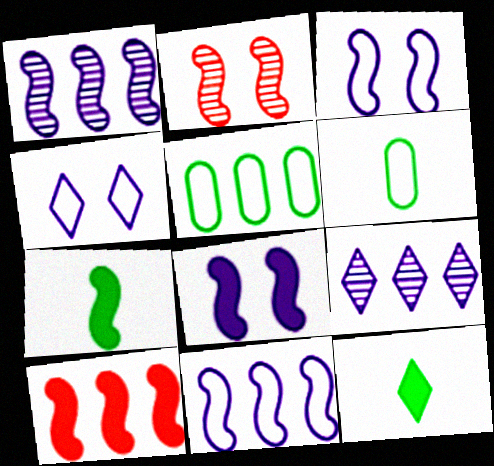[[2, 7, 11], 
[5, 9, 10], 
[7, 8, 10]]